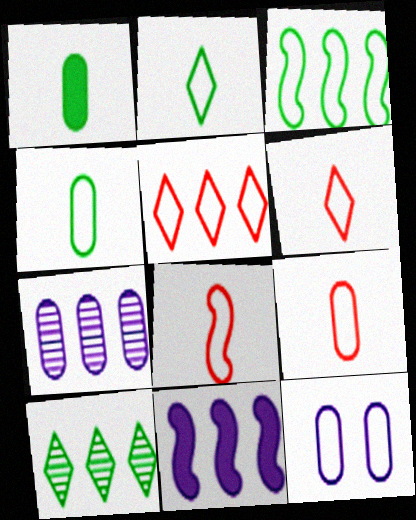[[3, 6, 12], 
[6, 8, 9]]